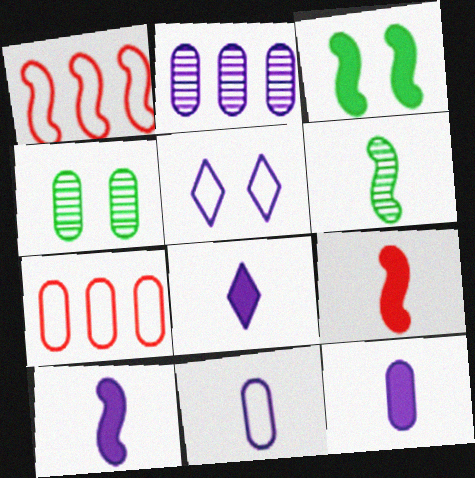[[1, 4, 8], 
[2, 5, 10], 
[4, 7, 12], 
[8, 10, 12]]